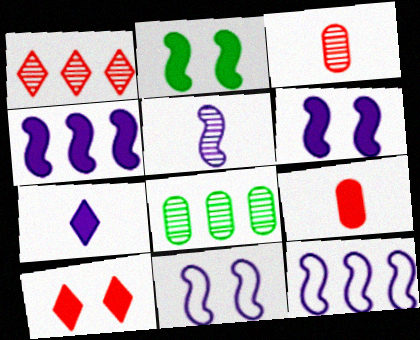[[4, 5, 11], 
[5, 6, 12]]